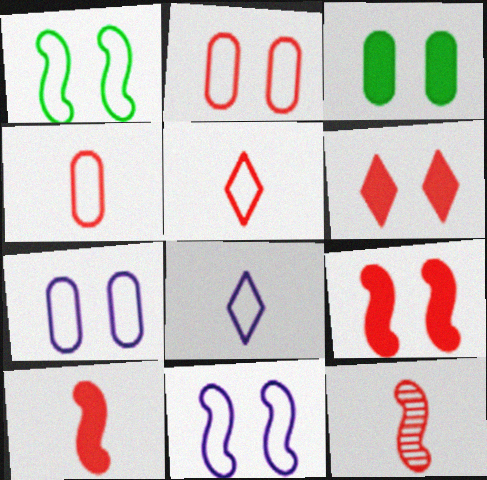[]